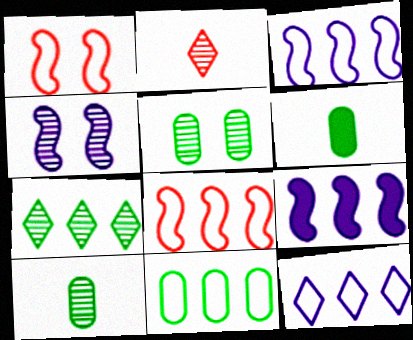[[5, 6, 11], 
[8, 11, 12]]